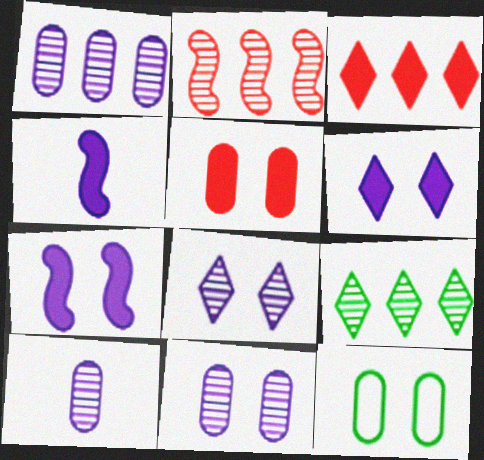[[1, 2, 9], 
[1, 10, 11], 
[5, 11, 12]]